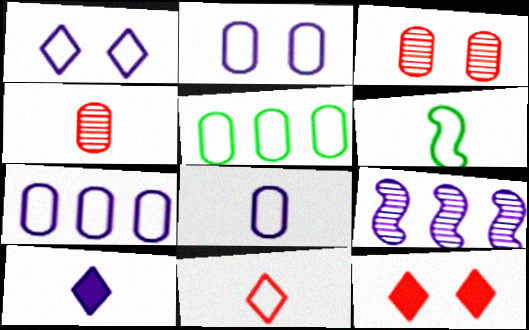[[2, 7, 8], 
[2, 9, 10], 
[4, 6, 10], 
[6, 8, 11]]